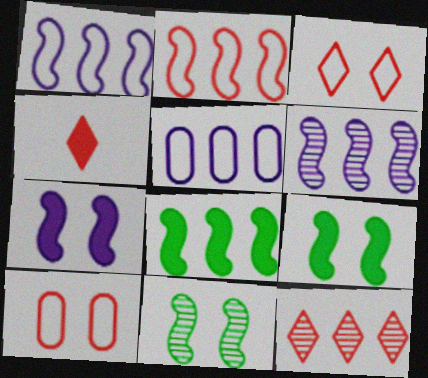[[2, 6, 8], 
[3, 4, 12], 
[4, 5, 11], 
[5, 8, 12]]